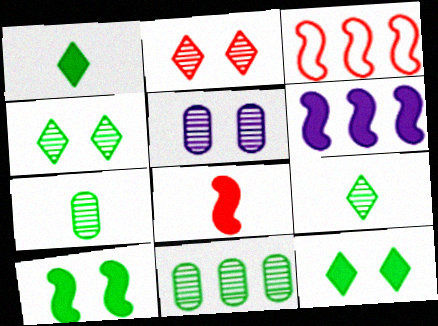[[1, 3, 5], 
[6, 8, 10]]